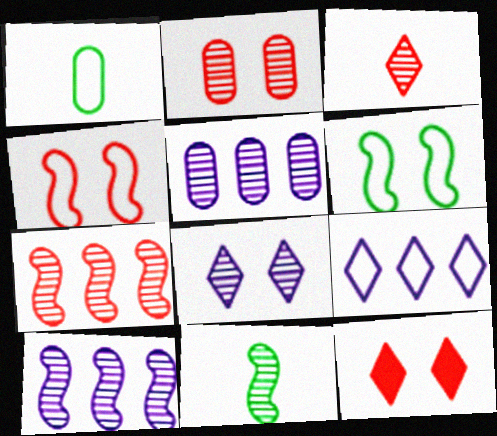[[1, 4, 9], 
[1, 10, 12], 
[2, 3, 7], 
[2, 4, 12]]